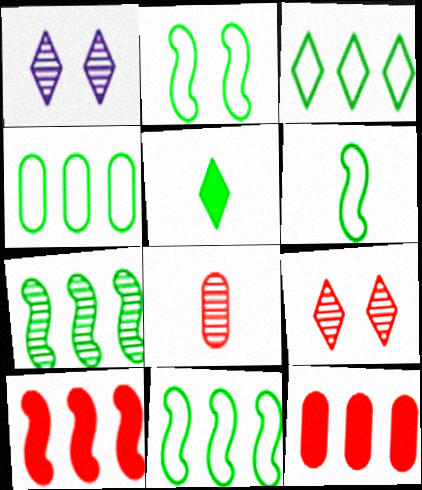[[1, 6, 12], 
[1, 7, 8], 
[2, 6, 11], 
[3, 4, 11]]